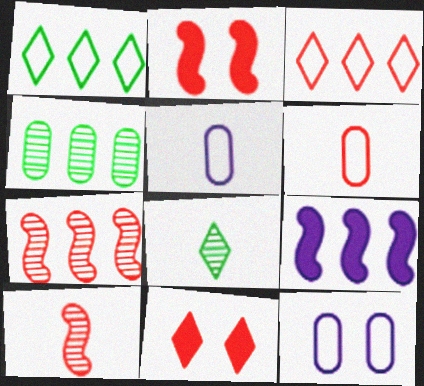[[3, 4, 9], 
[6, 7, 11]]